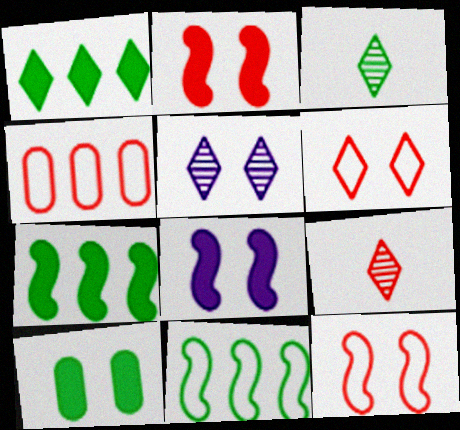[[2, 4, 9], 
[3, 4, 8], 
[3, 10, 11], 
[5, 10, 12]]